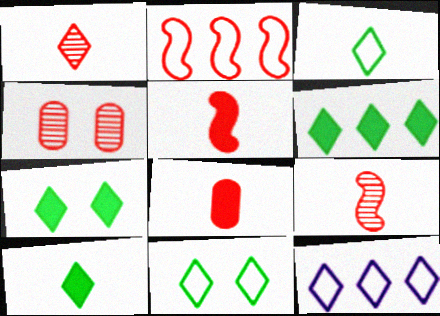[[1, 7, 12], 
[6, 7, 10]]